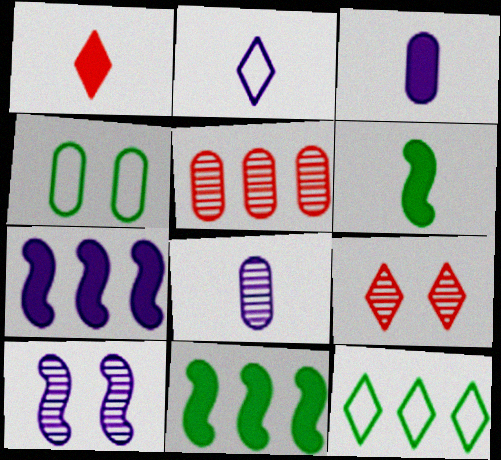[[1, 3, 6], 
[3, 4, 5], 
[5, 7, 12]]